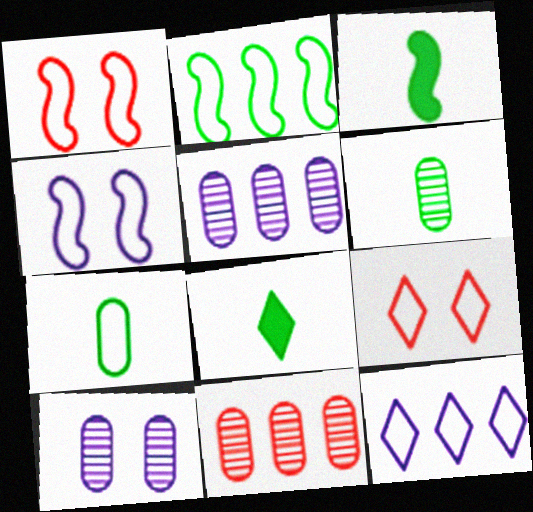[[1, 5, 8], 
[1, 7, 12], 
[3, 5, 9], 
[4, 8, 11], 
[6, 10, 11]]